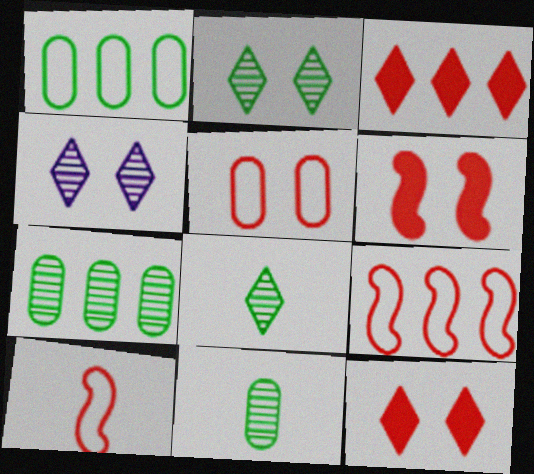[]